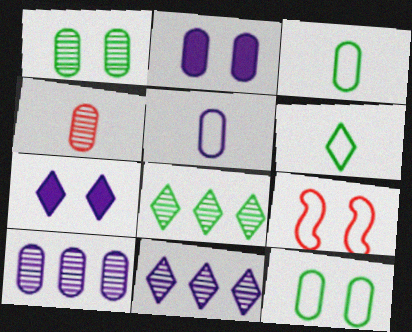[[1, 4, 10], 
[1, 7, 9], 
[2, 5, 10]]